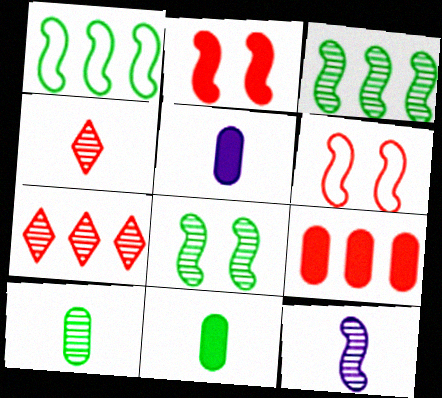[[1, 2, 12], 
[4, 6, 9], 
[4, 10, 12]]